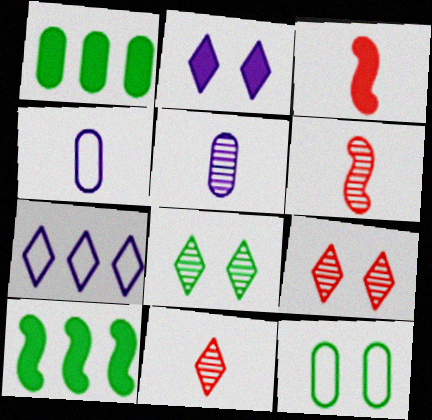[[1, 2, 3], 
[4, 9, 10]]